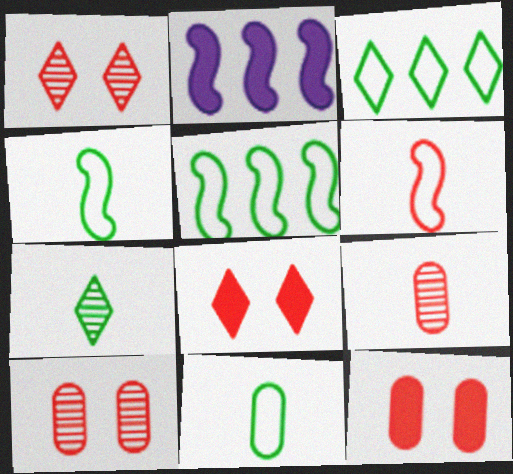[[1, 2, 11]]